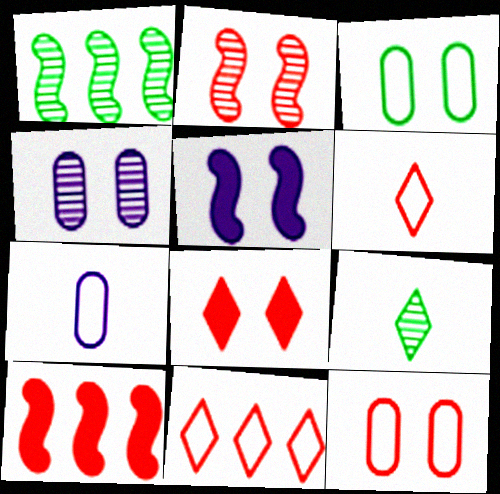[[1, 7, 8], 
[2, 8, 12]]